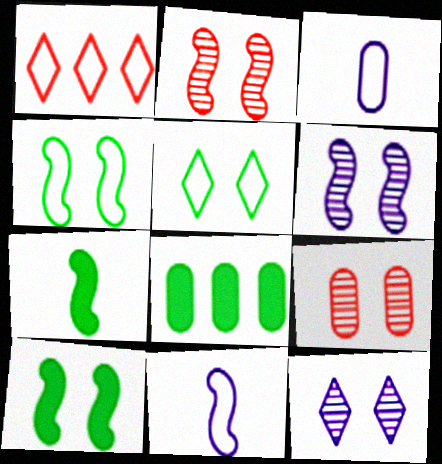[[1, 3, 4], 
[3, 8, 9]]